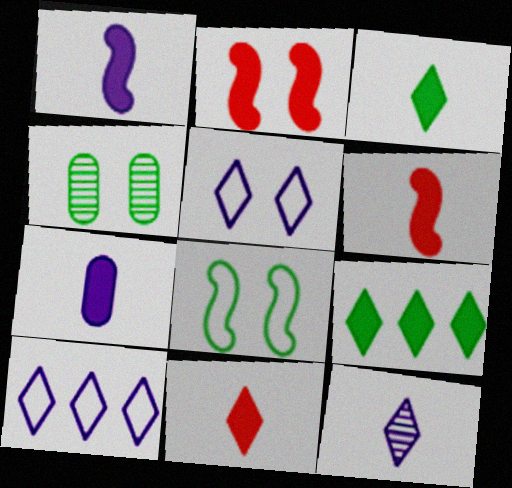[[2, 4, 5], 
[2, 7, 9], 
[3, 6, 7], 
[4, 6, 10]]